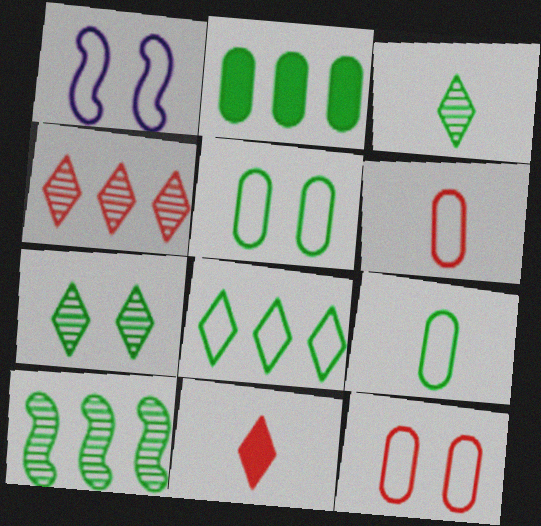[[1, 6, 8], 
[2, 8, 10]]